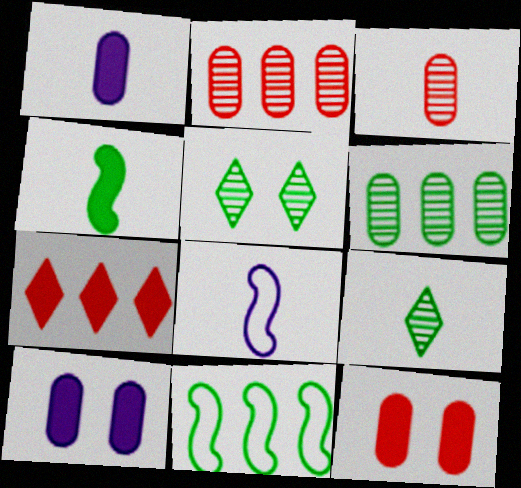[[4, 7, 10]]